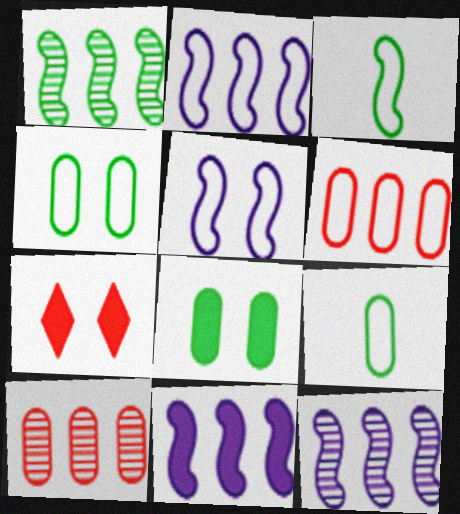[[2, 11, 12], 
[7, 9, 12]]